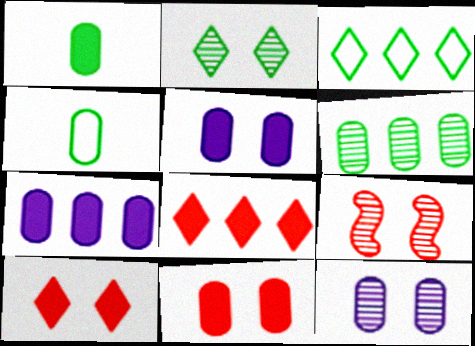[[1, 7, 11], 
[2, 9, 12]]